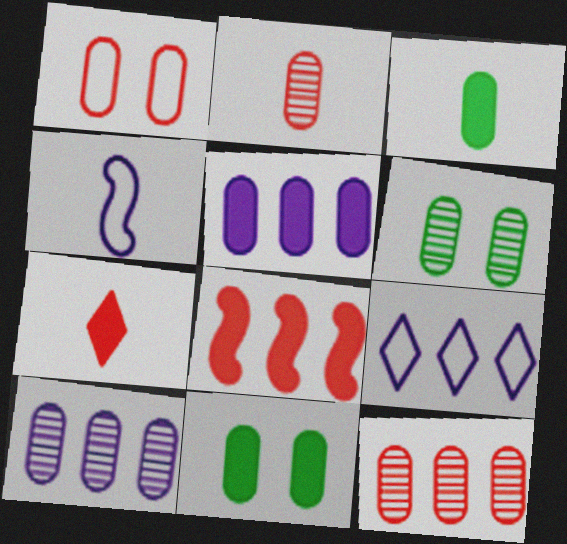[[1, 3, 10], 
[2, 6, 10]]